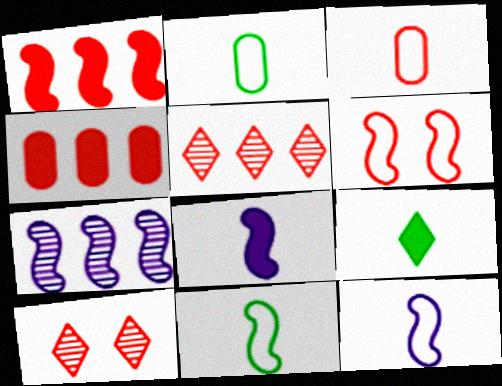[[1, 3, 10]]